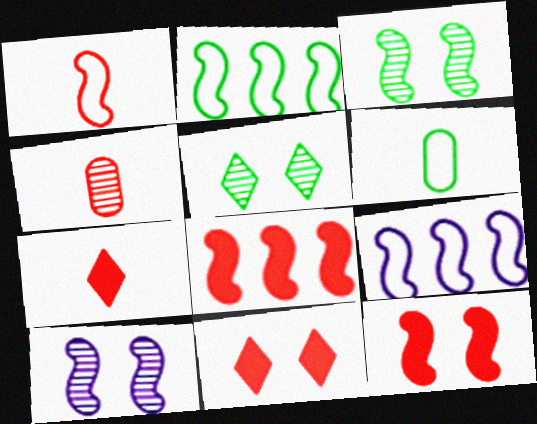[[1, 4, 7]]